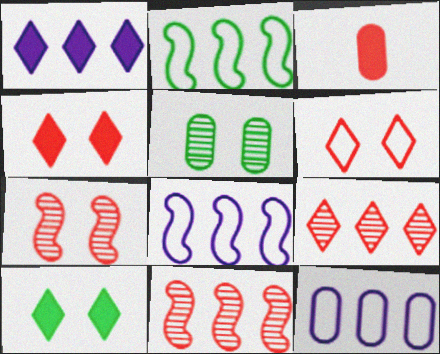[[3, 5, 12], 
[3, 6, 11]]